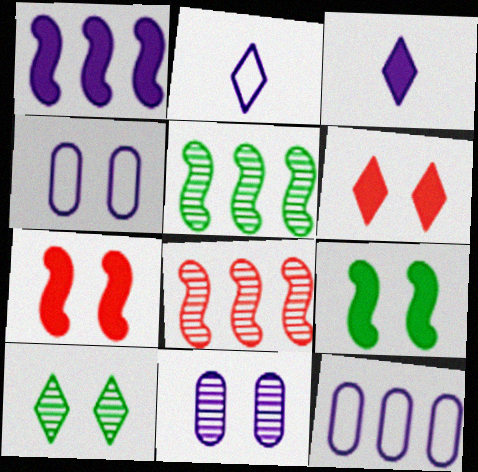[[1, 2, 11], 
[4, 7, 10]]